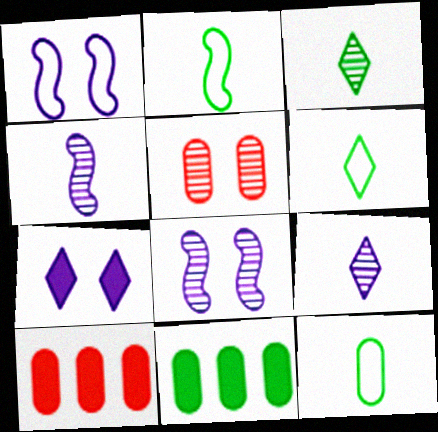[[1, 3, 10], 
[2, 6, 12], 
[6, 8, 10]]